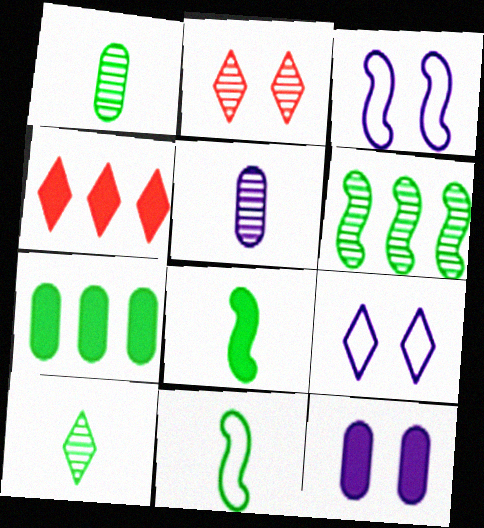[[1, 3, 4], 
[2, 5, 6], 
[4, 8, 12], 
[4, 9, 10]]